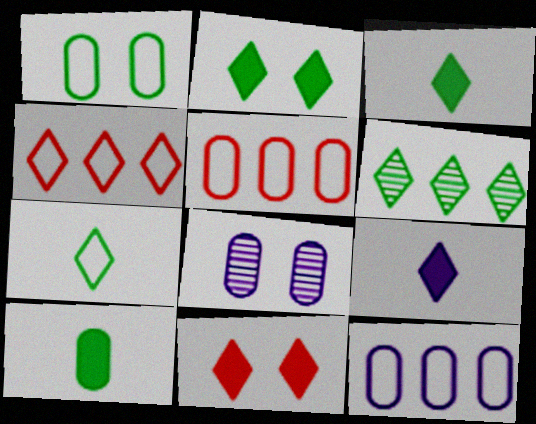[[2, 6, 7], 
[5, 8, 10]]